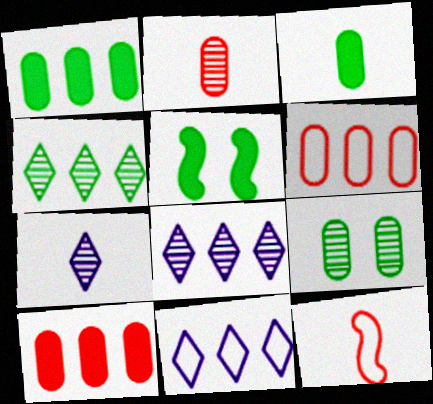[[2, 5, 11], 
[3, 7, 12], 
[5, 6, 7]]